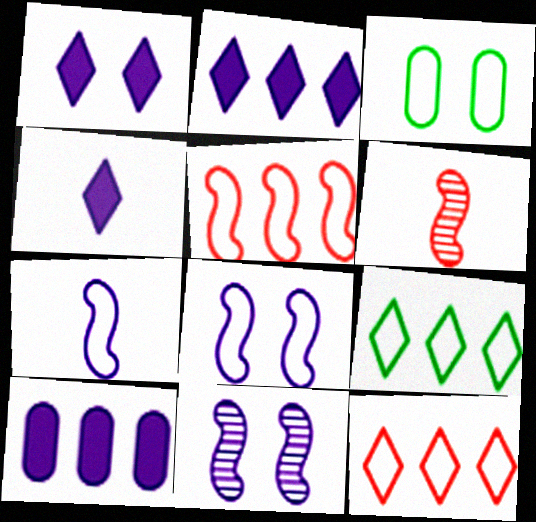[[1, 2, 4], 
[2, 3, 6], 
[3, 7, 12]]